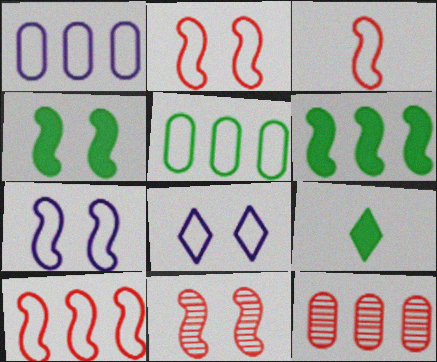[[1, 9, 11], 
[2, 3, 10], 
[3, 5, 8], 
[4, 7, 11], 
[7, 9, 12]]